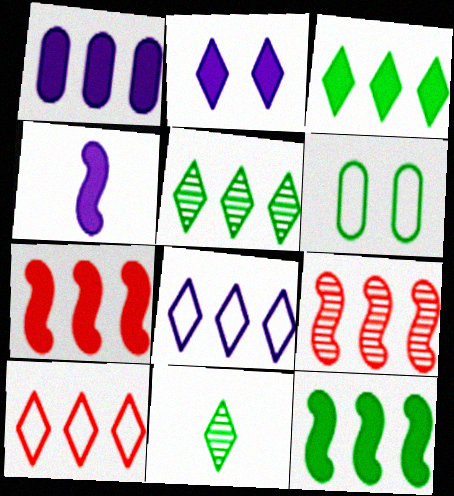[[1, 2, 4], 
[1, 3, 7], 
[2, 10, 11], 
[6, 11, 12]]